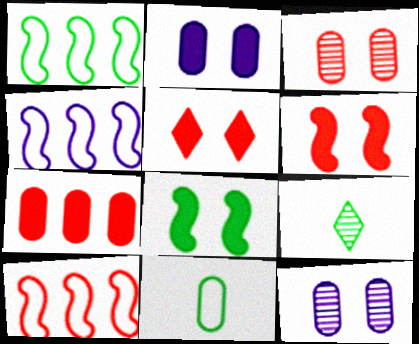[[1, 4, 10], 
[2, 5, 8], 
[2, 9, 10], 
[7, 11, 12]]